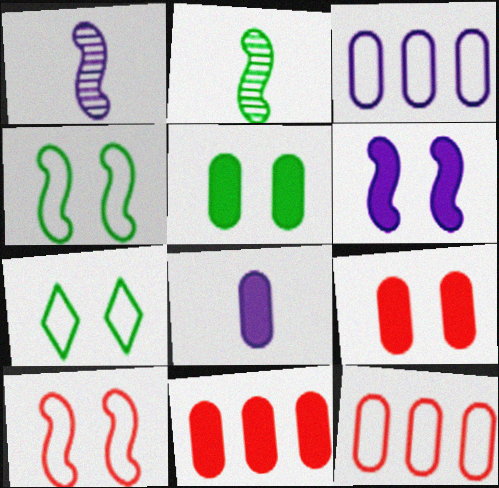[[1, 7, 11], 
[5, 8, 11]]